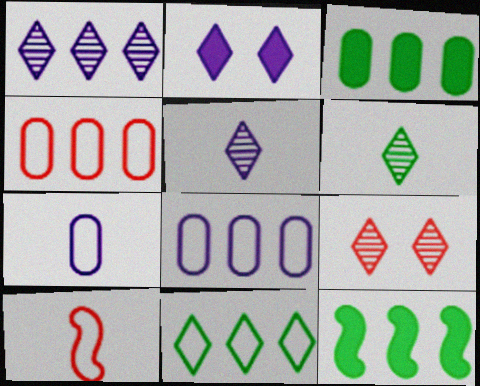[[1, 4, 12], 
[1, 6, 9], 
[7, 9, 12]]